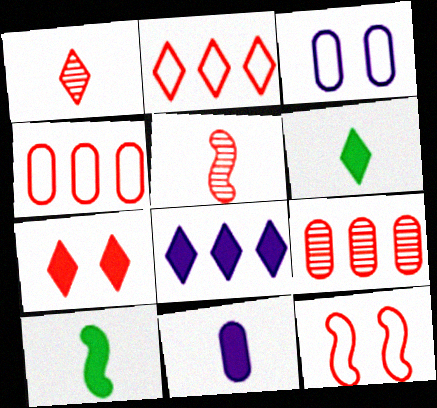[[1, 2, 7], 
[4, 5, 7], 
[6, 7, 8]]